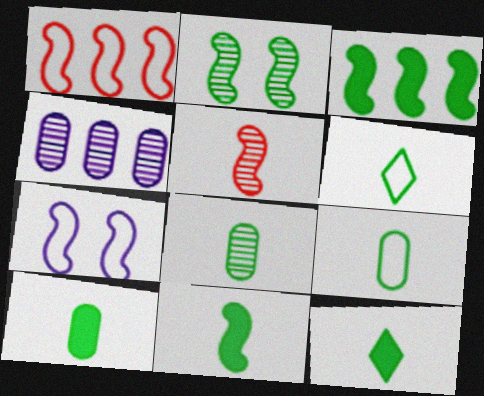[[3, 5, 7], 
[6, 8, 11], 
[8, 9, 10], 
[10, 11, 12]]